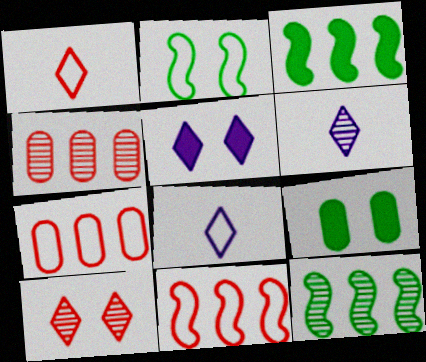[[2, 7, 8], 
[6, 9, 11]]